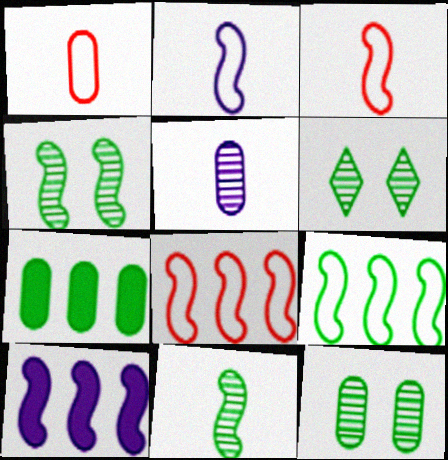[[1, 6, 10], 
[3, 4, 10], 
[4, 6, 12]]